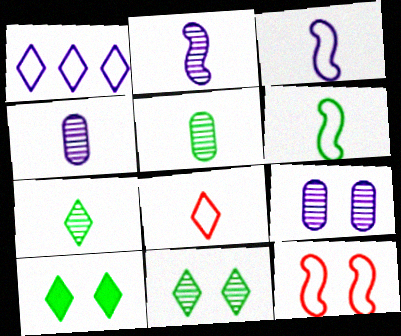[[9, 10, 12]]